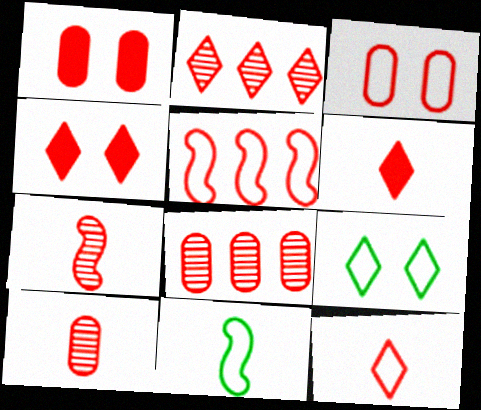[[2, 4, 12], 
[3, 5, 12], 
[4, 5, 10]]